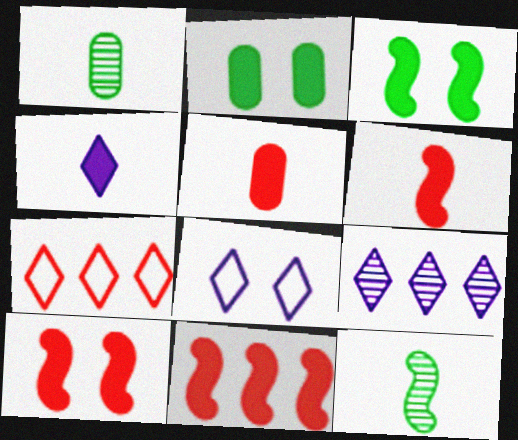[[1, 8, 11], 
[2, 4, 11], 
[4, 8, 9], 
[6, 10, 11]]